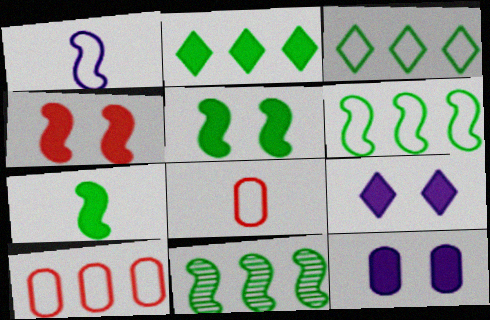[[1, 4, 11], 
[8, 9, 11]]